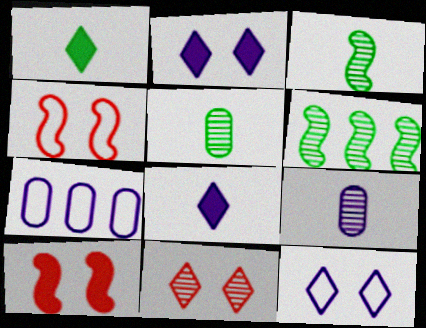[[6, 9, 11]]